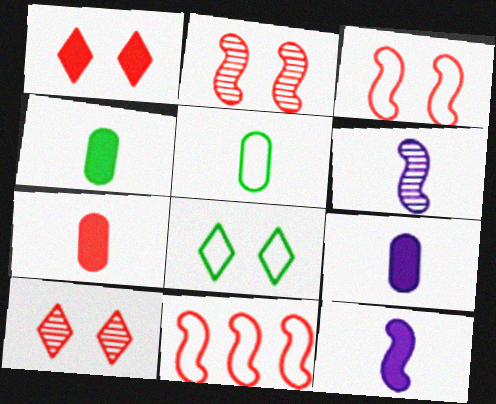[[4, 7, 9], 
[7, 10, 11]]